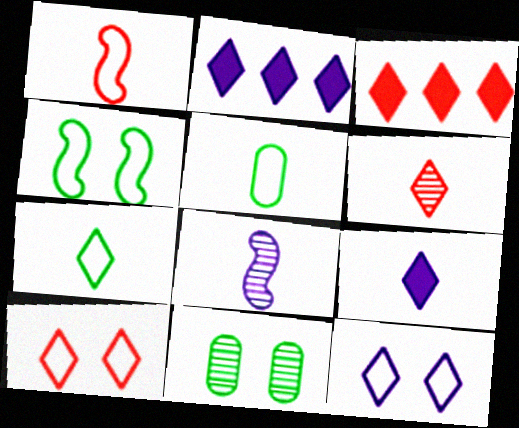[[1, 2, 11], 
[3, 6, 10], 
[6, 7, 9]]